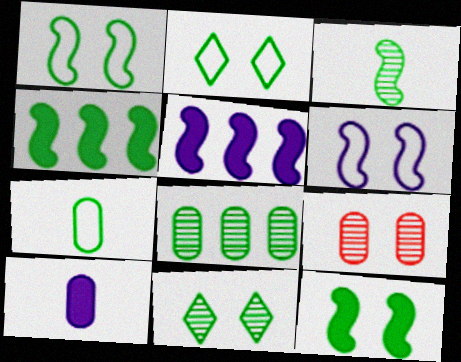[[1, 3, 4], 
[3, 8, 11], 
[4, 7, 11]]